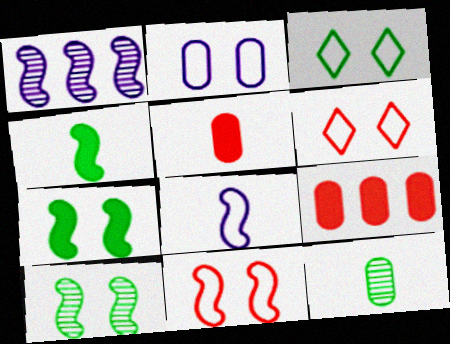[[1, 3, 5], 
[1, 4, 11], 
[2, 3, 11], 
[2, 9, 12]]